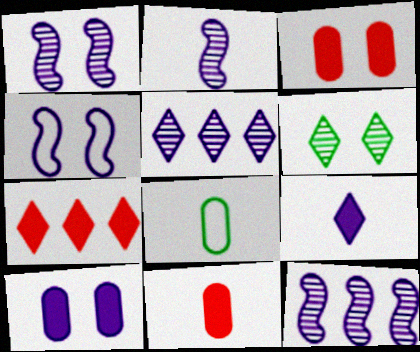[[1, 2, 12], 
[1, 7, 8], 
[3, 4, 6]]